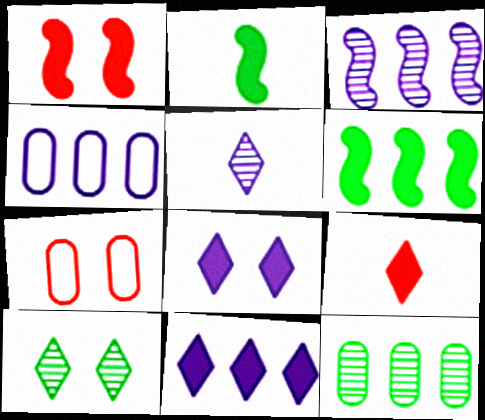[[3, 4, 11], 
[5, 6, 7]]